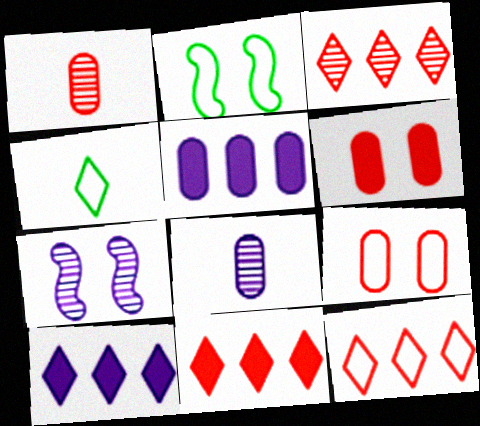[[1, 2, 10], 
[2, 8, 11], 
[3, 11, 12]]